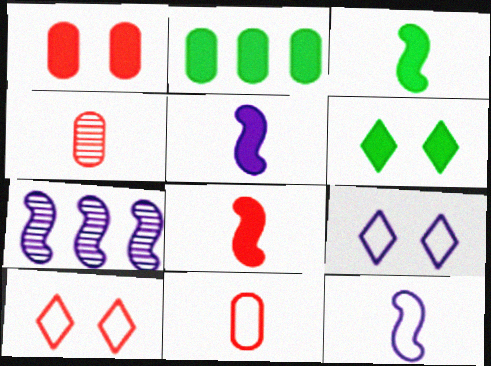[[2, 3, 6], 
[3, 5, 8], 
[6, 7, 11]]